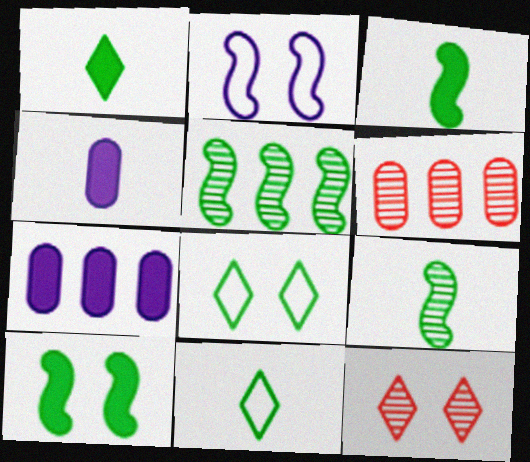[[1, 2, 6]]